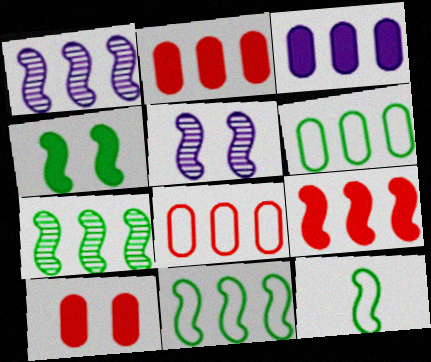[[1, 9, 11], 
[4, 7, 12], 
[5, 9, 12]]